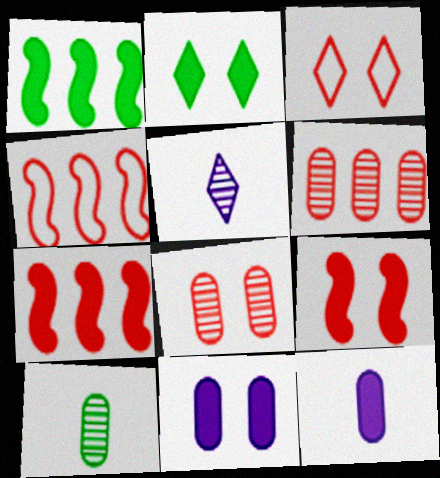[[2, 7, 12], 
[2, 9, 11], 
[3, 8, 9]]